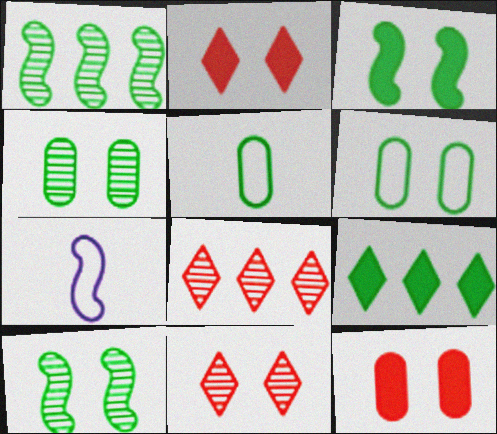[[5, 9, 10]]